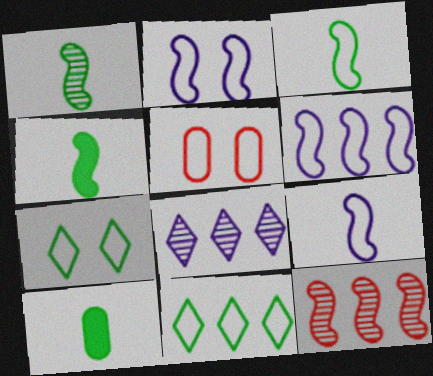[[1, 3, 4], 
[2, 4, 12], 
[2, 5, 7], 
[2, 6, 9], 
[4, 5, 8], 
[5, 9, 11]]